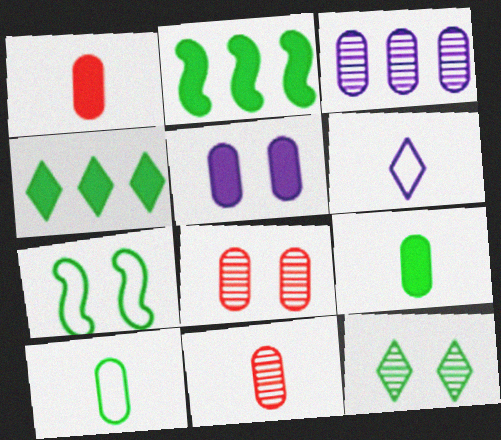[[2, 6, 8], 
[2, 10, 12]]